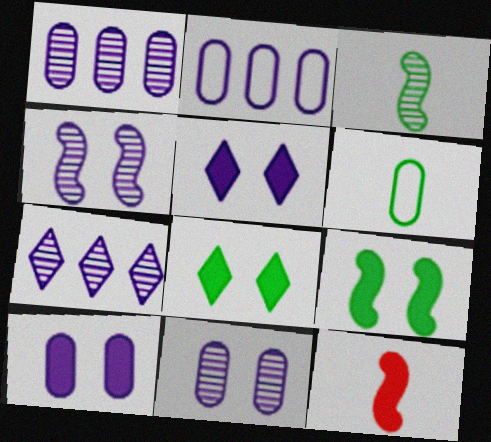[]